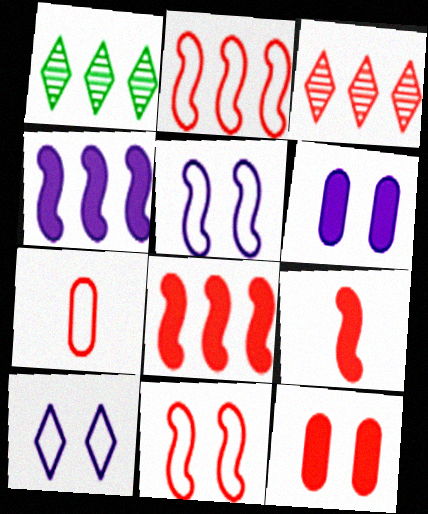[]